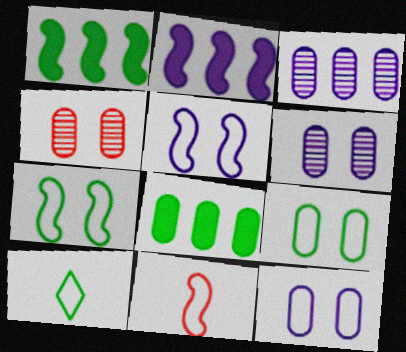[[2, 4, 10]]